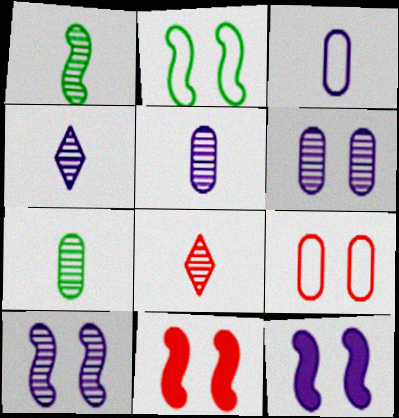[[1, 5, 8], 
[2, 10, 11]]